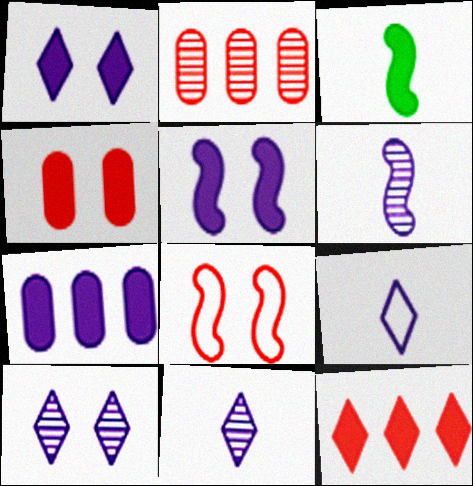[]